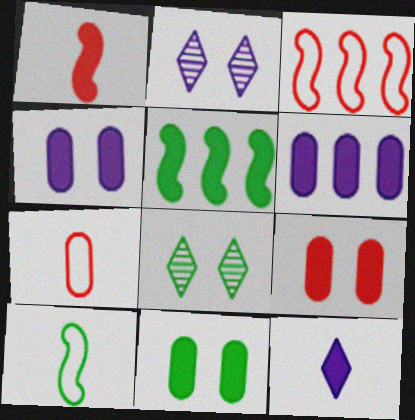[[2, 5, 7], 
[4, 9, 11], 
[5, 9, 12]]